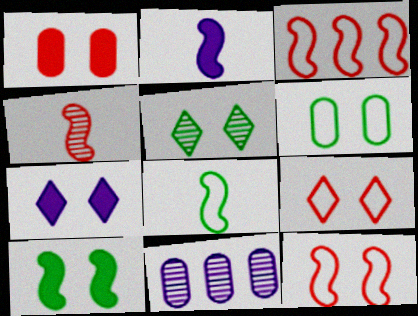[[1, 7, 10], 
[2, 4, 8], 
[4, 5, 11], 
[5, 6, 10], 
[5, 7, 9]]